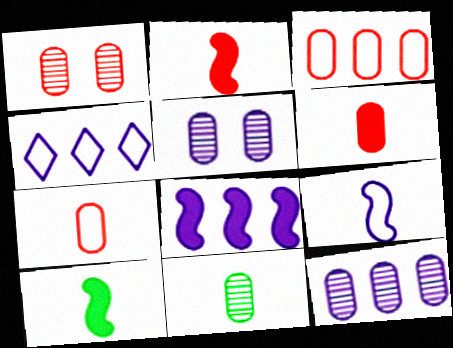[[1, 3, 6], 
[1, 4, 10], 
[1, 11, 12], 
[4, 8, 12]]